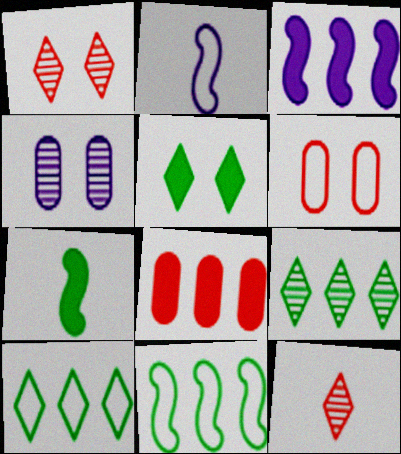[[2, 6, 10]]